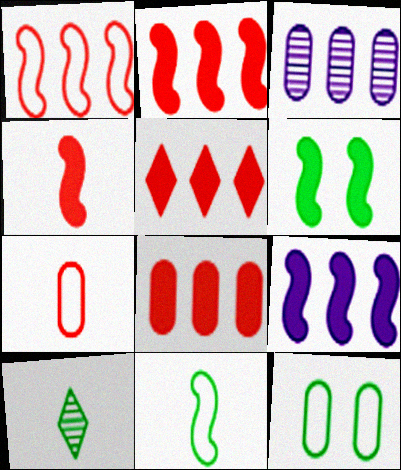[[2, 5, 8], 
[4, 6, 9]]